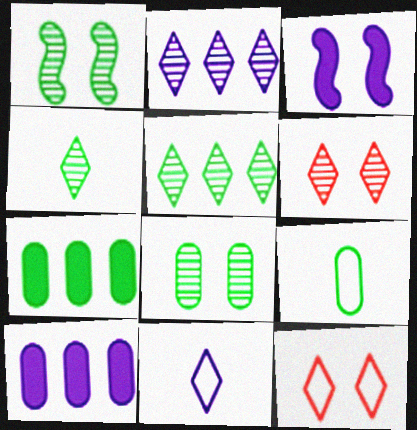[[2, 4, 6], 
[3, 8, 12], 
[7, 8, 9]]